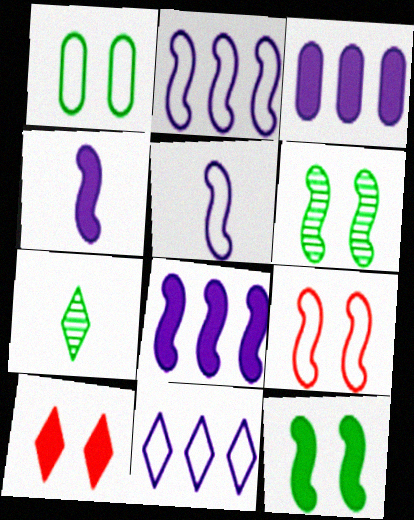[[3, 7, 9], 
[7, 10, 11]]